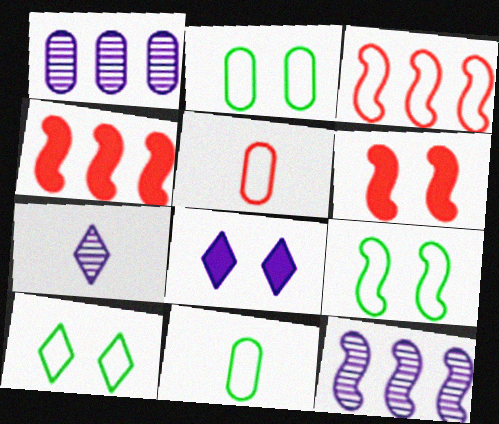[[2, 4, 7], 
[2, 9, 10]]